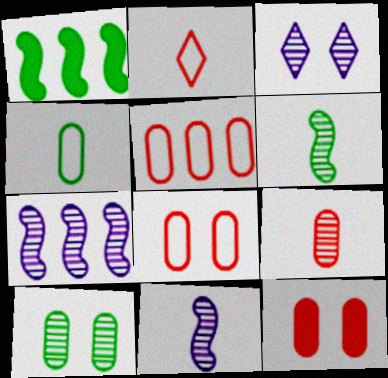[[5, 9, 12]]